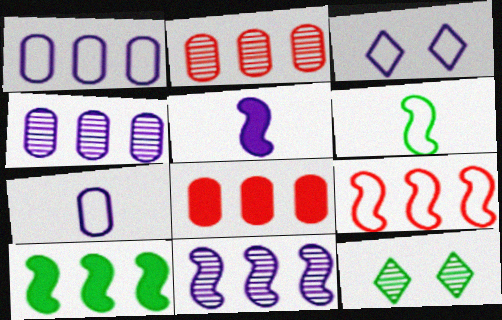[[3, 4, 5], 
[9, 10, 11]]